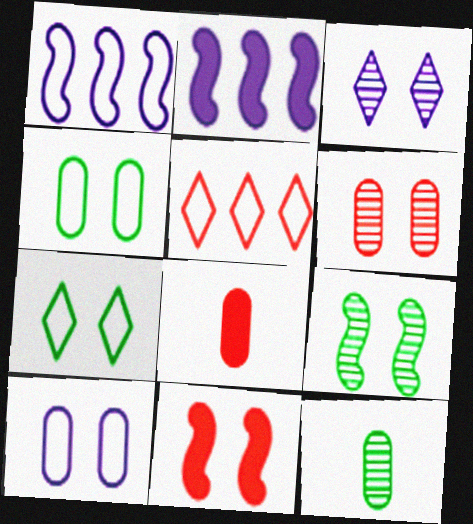[[3, 4, 11], 
[3, 6, 9]]